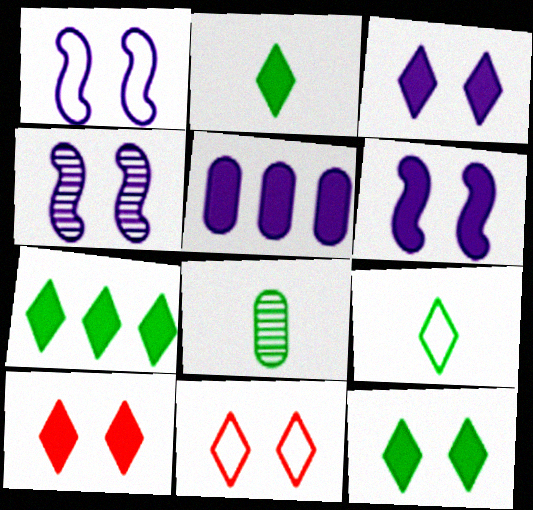[[1, 4, 6], 
[2, 7, 12], 
[3, 10, 12]]